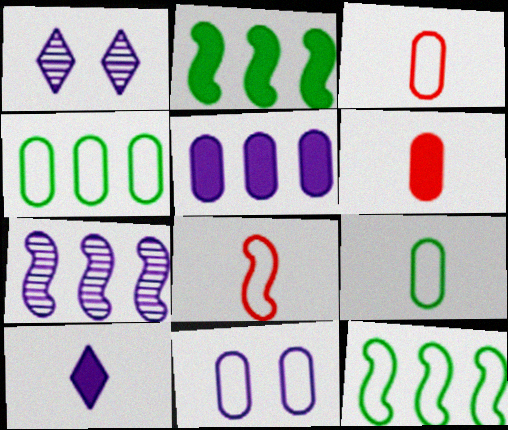[[1, 2, 3], 
[1, 6, 12], 
[3, 4, 11], 
[7, 10, 11]]